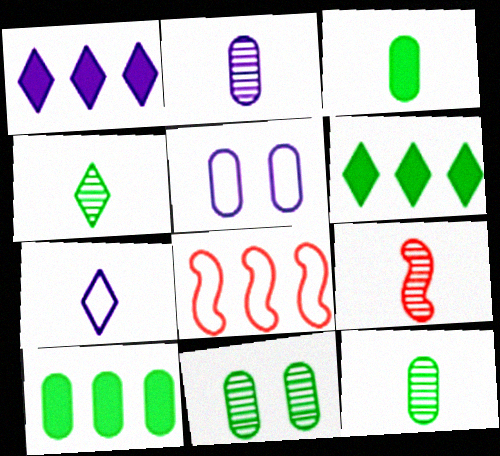[[2, 4, 9], 
[3, 7, 9], 
[5, 6, 9]]